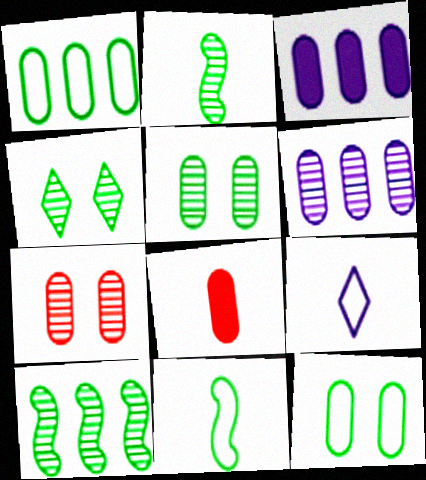[[2, 8, 9], 
[6, 8, 12]]